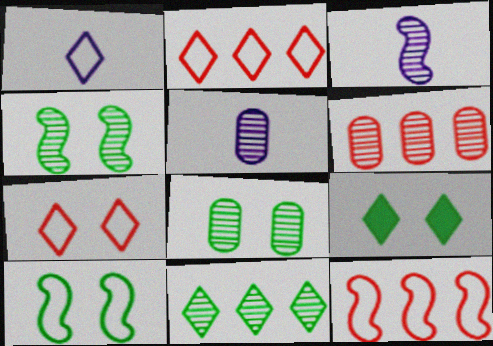[[5, 6, 8], 
[5, 9, 12], 
[8, 9, 10]]